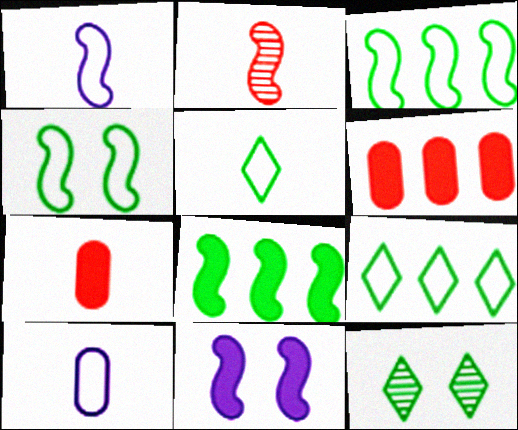[[1, 6, 12], 
[2, 3, 11]]